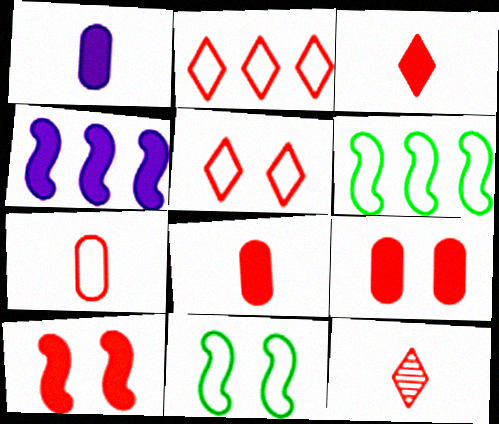[]